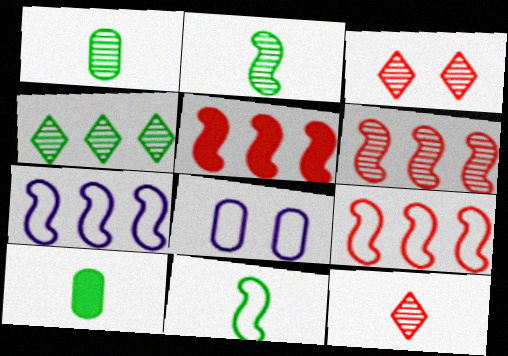[[3, 7, 10], 
[5, 6, 9]]